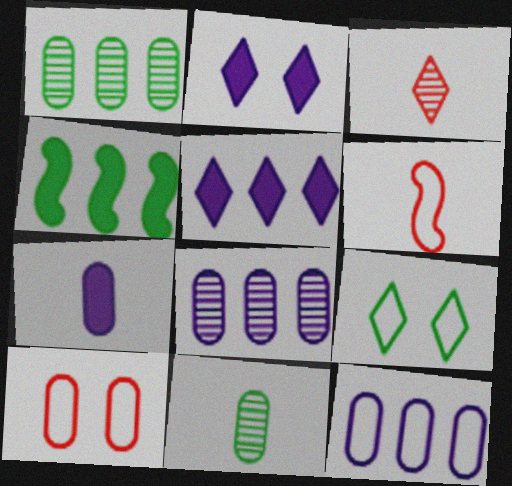[[1, 2, 6], 
[1, 7, 10], 
[3, 5, 9], 
[4, 9, 11], 
[6, 9, 12]]